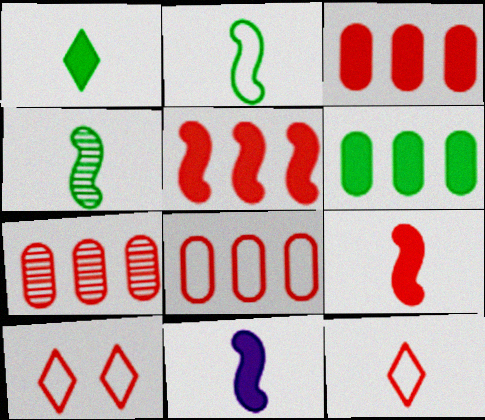[[3, 7, 8], 
[7, 9, 10]]